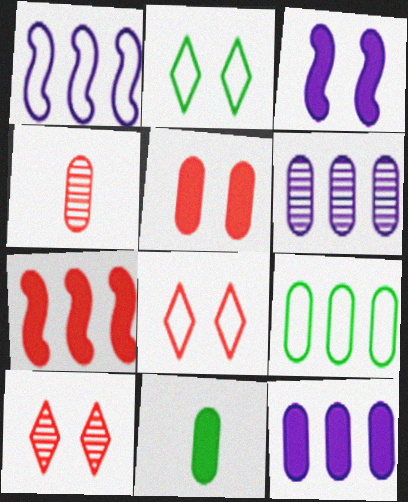[[1, 10, 11], 
[4, 7, 8], 
[5, 11, 12]]